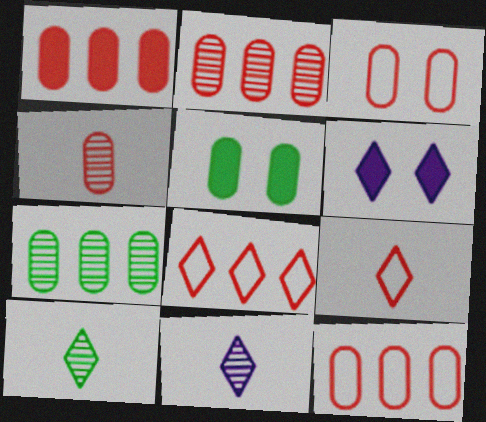[[1, 2, 12], 
[1, 3, 4], 
[6, 8, 10]]